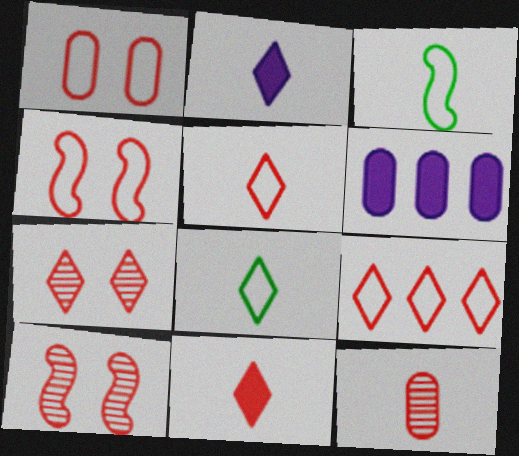[[2, 3, 12], 
[3, 6, 7], 
[6, 8, 10], 
[7, 9, 11]]